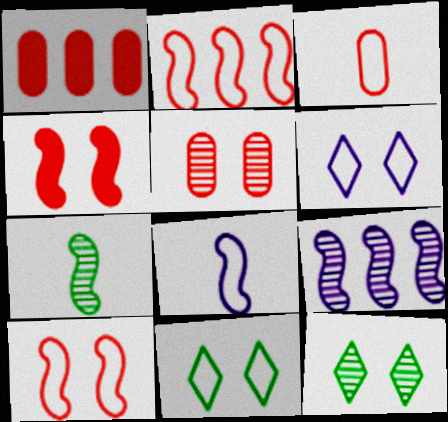[[1, 3, 5], 
[1, 6, 7], 
[1, 8, 12]]